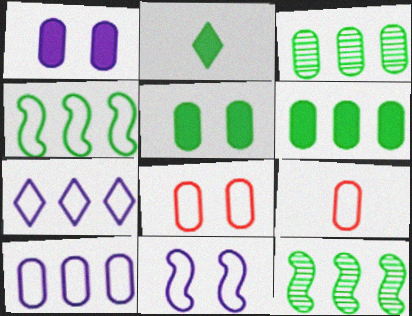[[1, 3, 9]]